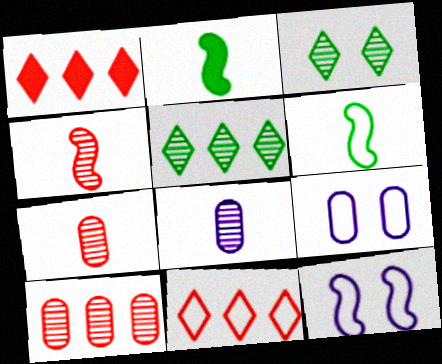[[6, 9, 11]]